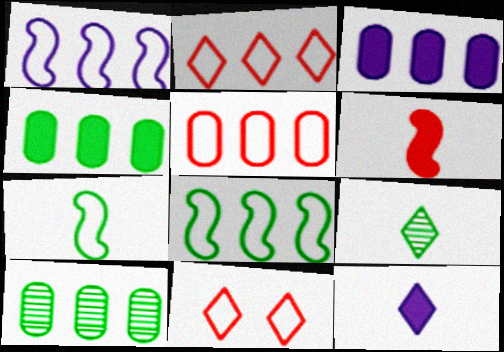[[3, 5, 10]]